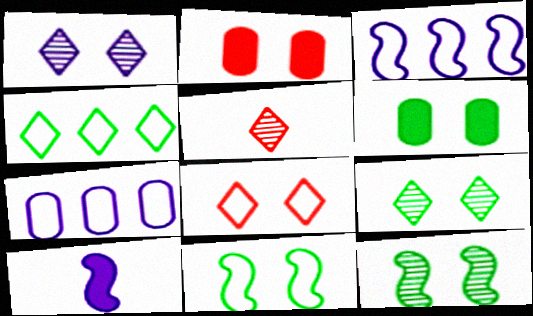[[1, 2, 11], 
[1, 7, 10], 
[3, 5, 6], 
[6, 9, 11]]